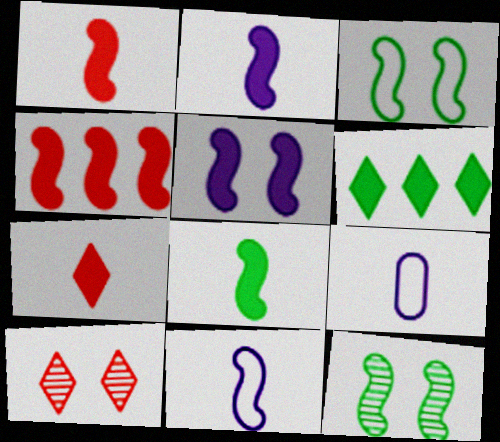[[1, 2, 8], 
[4, 5, 8], 
[4, 11, 12]]